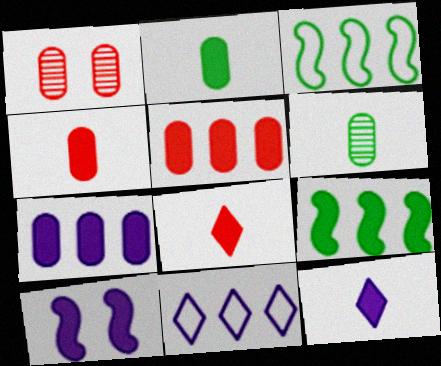[[1, 3, 12], 
[7, 10, 12]]